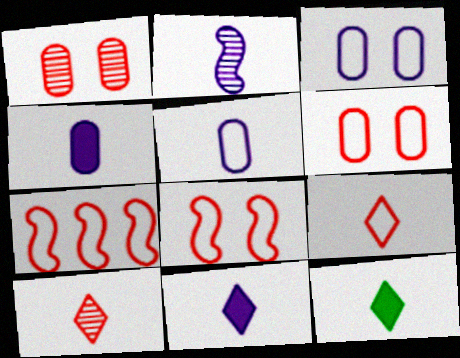[[2, 5, 11], 
[6, 7, 9]]